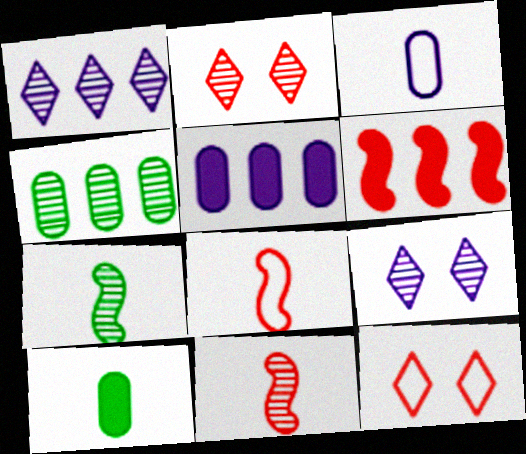[[4, 9, 11], 
[5, 7, 12]]